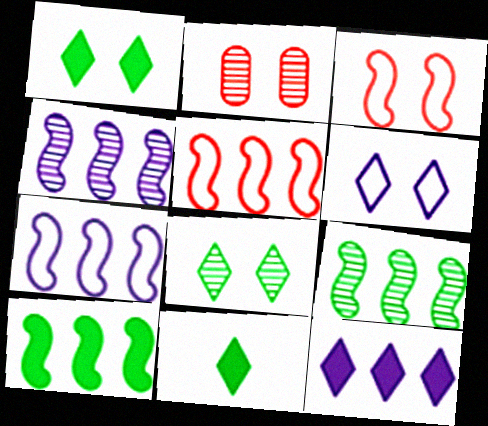[[2, 7, 11], 
[4, 5, 10]]